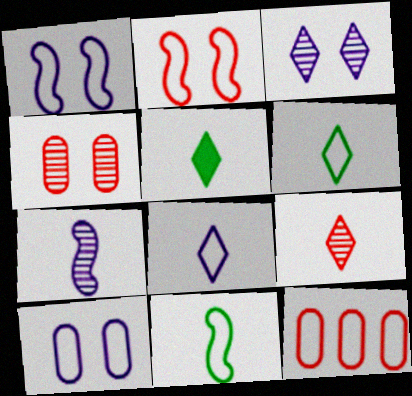[[1, 6, 12], 
[5, 8, 9]]